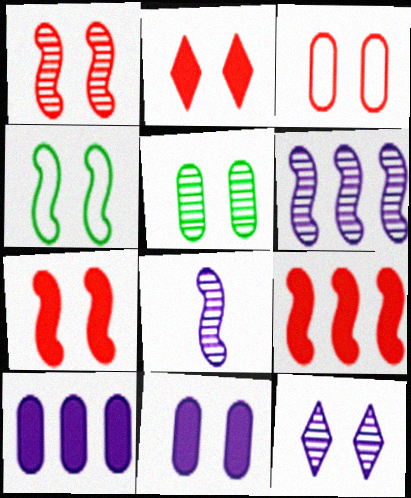[[1, 2, 3], 
[1, 5, 12], 
[3, 5, 11], 
[4, 8, 9]]